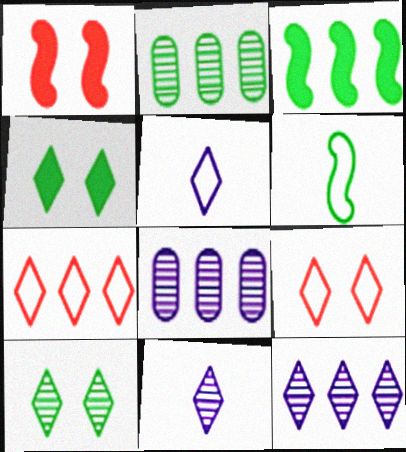[[1, 2, 5], 
[2, 4, 6], 
[3, 7, 8], 
[4, 7, 11]]